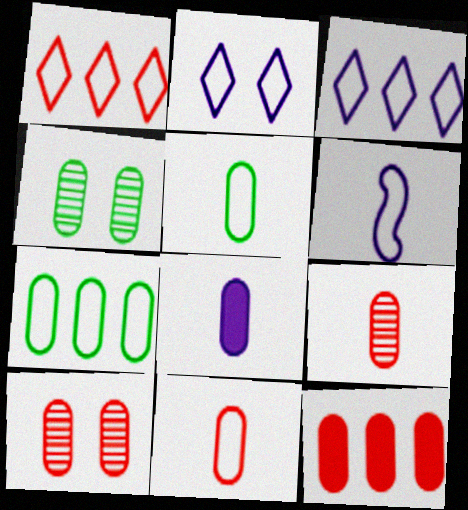[[5, 8, 9], 
[7, 8, 10], 
[10, 11, 12]]